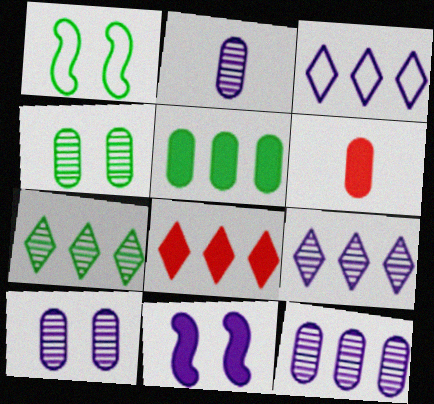[[1, 2, 8], 
[1, 6, 9], 
[2, 3, 11], 
[2, 10, 12], 
[3, 7, 8]]